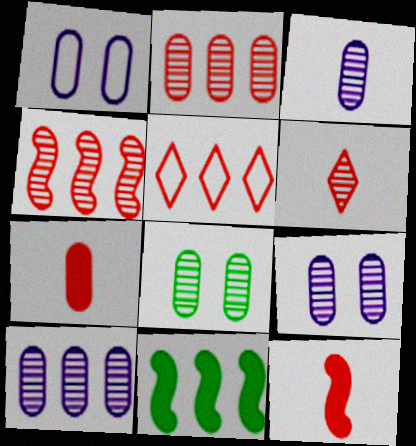[[1, 6, 11], 
[2, 3, 8], 
[3, 9, 10], 
[5, 10, 11]]